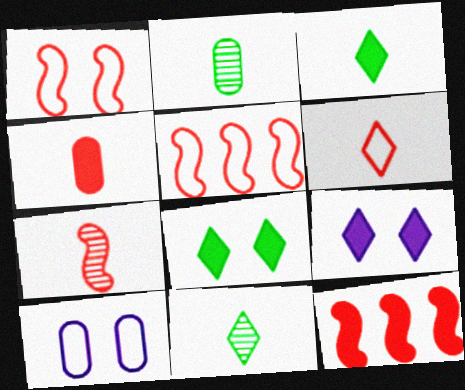[[1, 7, 12], 
[2, 5, 9], 
[4, 6, 7], 
[10, 11, 12]]